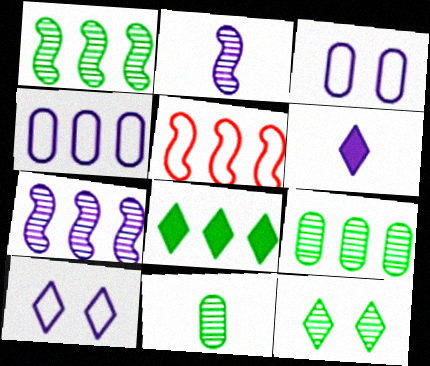[[1, 11, 12], 
[3, 6, 7]]